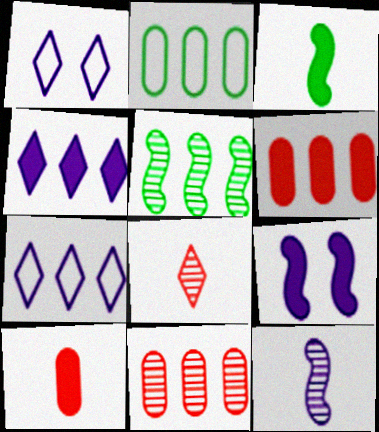[[1, 3, 11], 
[1, 5, 10], 
[2, 8, 9], 
[5, 6, 7]]